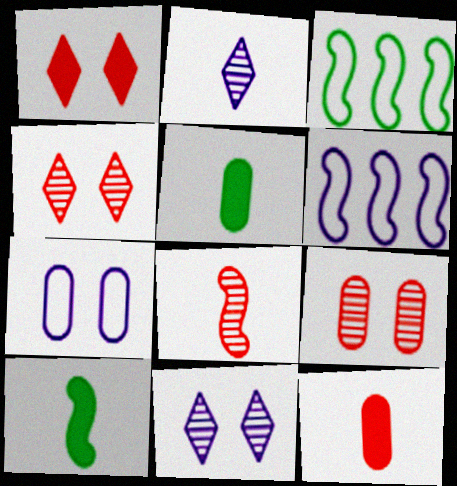[[3, 11, 12], 
[4, 5, 6]]